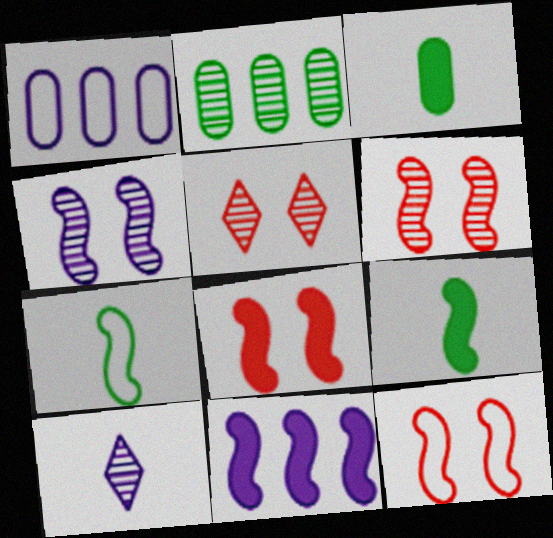[[1, 5, 9], 
[2, 6, 10], 
[6, 7, 11], 
[6, 8, 12], 
[8, 9, 11]]